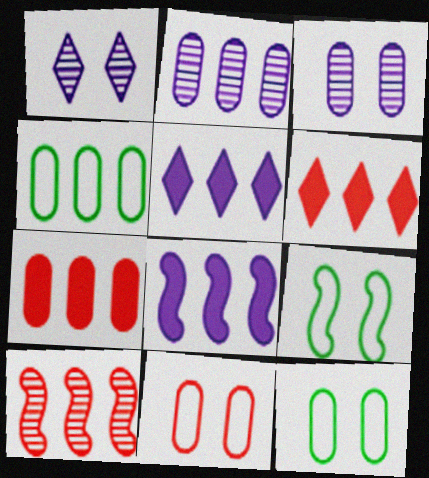[[2, 4, 7], 
[4, 5, 10]]